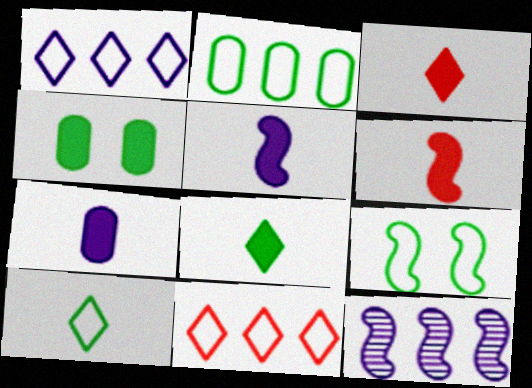[[2, 9, 10], 
[6, 7, 8], 
[6, 9, 12]]